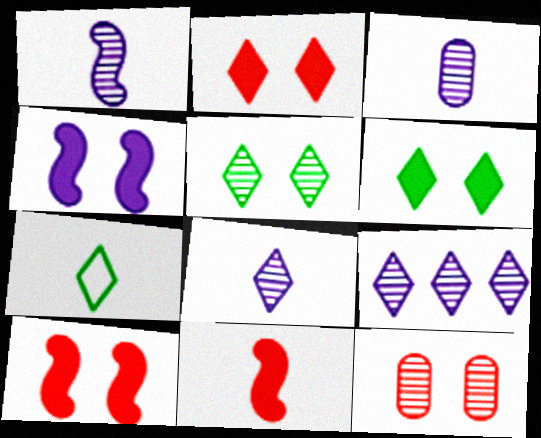[[1, 3, 8], 
[2, 7, 9], 
[3, 7, 11]]